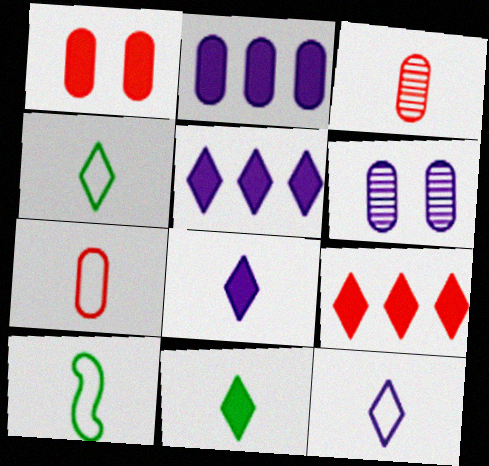[[3, 8, 10], 
[6, 9, 10], 
[7, 10, 12]]